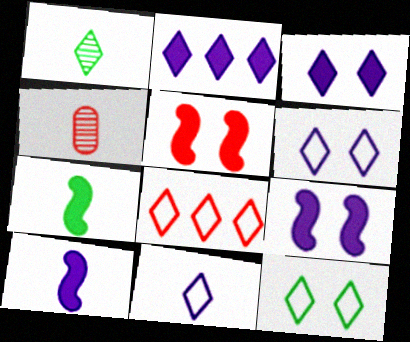[[1, 3, 8], 
[4, 5, 8], 
[4, 7, 11], 
[8, 11, 12]]